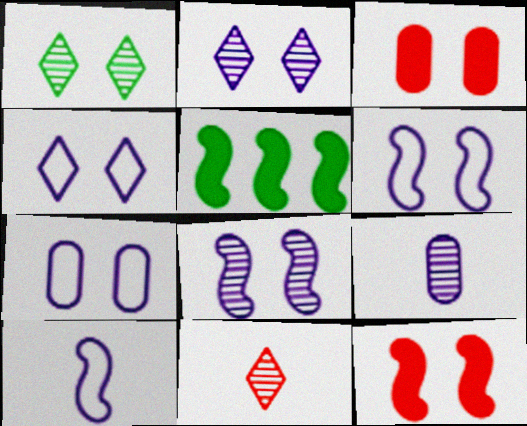[[1, 3, 6], 
[1, 7, 12], 
[4, 6, 7], 
[5, 7, 11]]